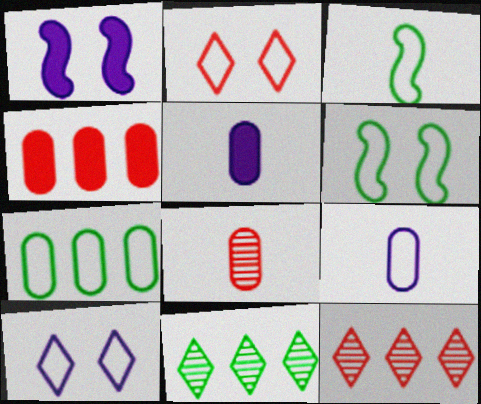[[5, 6, 12]]